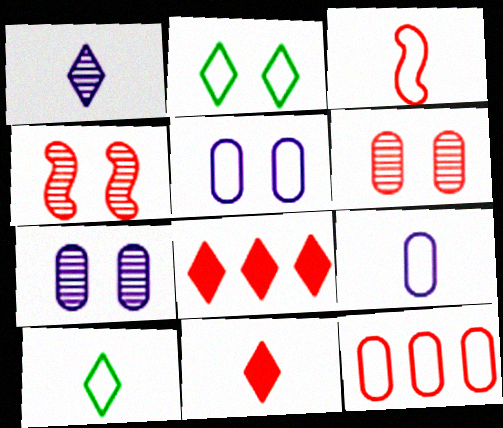[[1, 2, 8], 
[1, 10, 11], 
[3, 6, 8], 
[3, 9, 10], 
[4, 11, 12]]